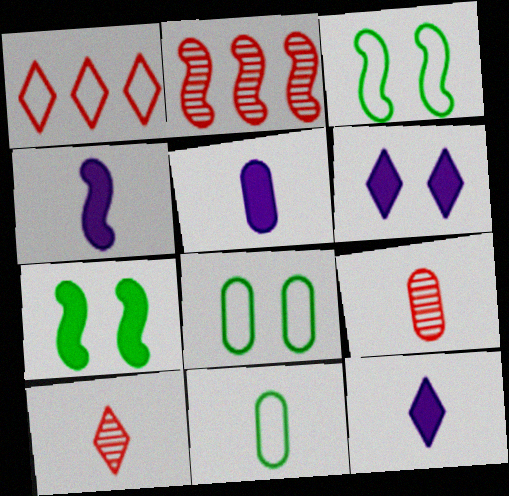[[2, 3, 4], 
[2, 6, 11], 
[2, 8, 12], 
[4, 5, 12], 
[4, 10, 11], 
[5, 9, 11]]